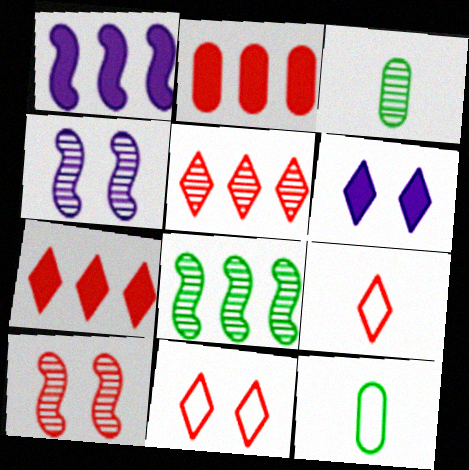[[1, 3, 11], 
[2, 9, 10], 
[3, 4, 5], 
[4, 7, 12]]